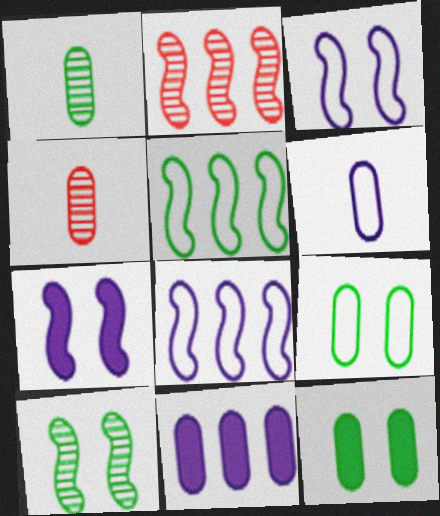[[4, 9, 11]]